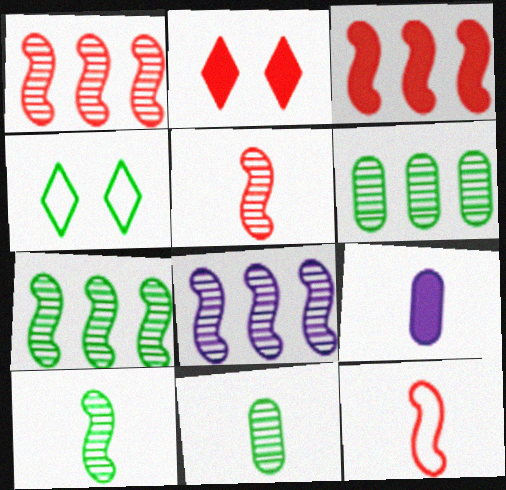[[1, 4, 9], 
[1, 7, 8]]